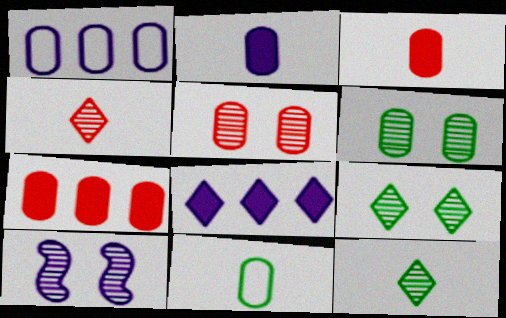[[1, 3, 6], 
[5, 9, 10]]